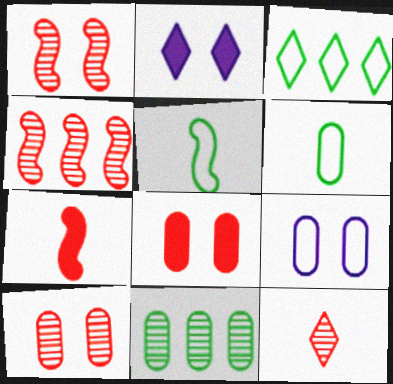[[2, 3, 12], 
[2, 4, 6], 
[4, 10, 12]]